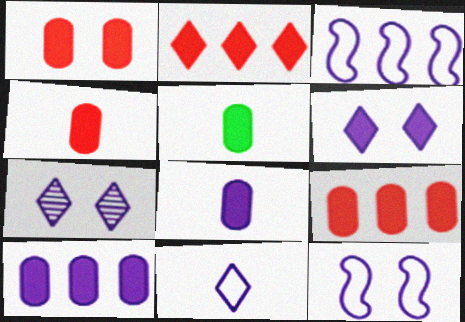[[1, 4, 9], 
[1, 5, 10], 
[3, 7, 8], 
[4, 5, 8]]